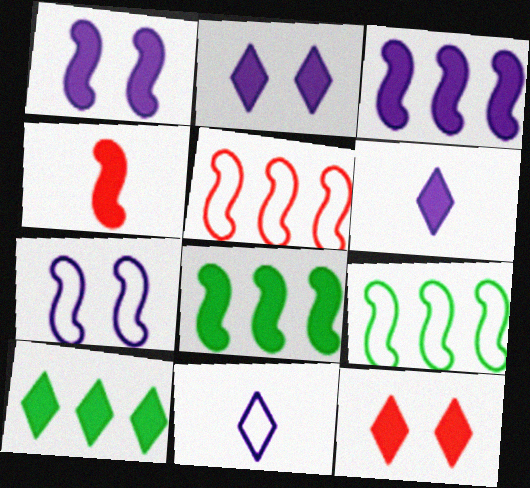[[1, 4, 8], 
[6, 10, 12]]